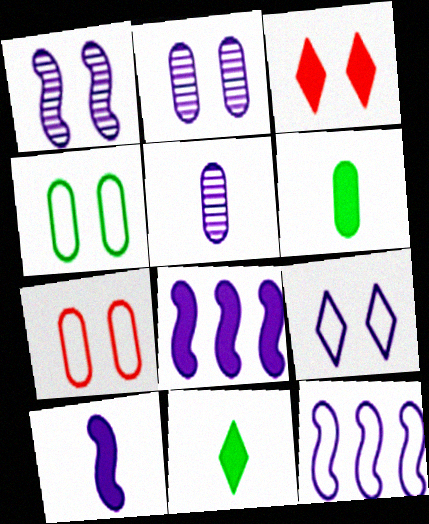[[1, 3, 4], 
[1, 10, 12], 
[3, 6, 8], 
[5, 8, 9]]